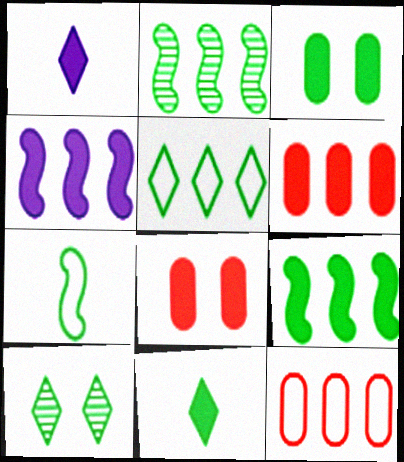[[1, 8, 9], 
[3, 9, 11], 
[4, 8, 11], 
[5, 10, 11]]